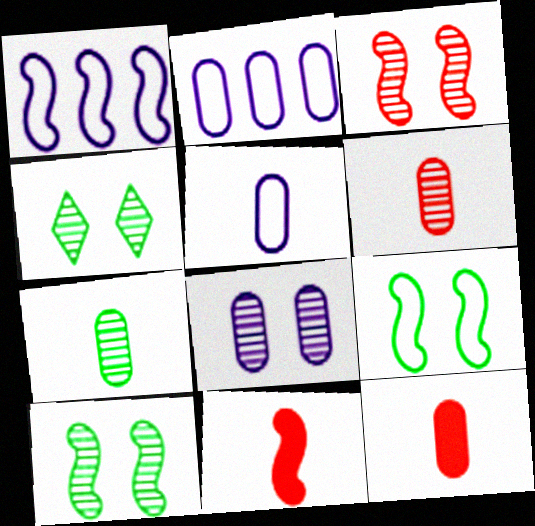[[1, 4, 12], 
[1, 10, 11], 
[2, 4, 11], 
[3, 4, 8], 
[5, 7, 12]]